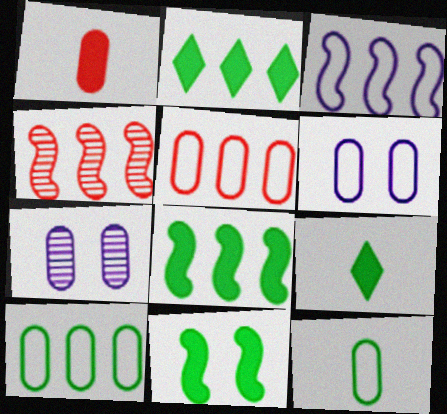[[1, 7, 10], 
[3, 4, 8], 
[4, 6, 9], 
[5, 6, 12]]